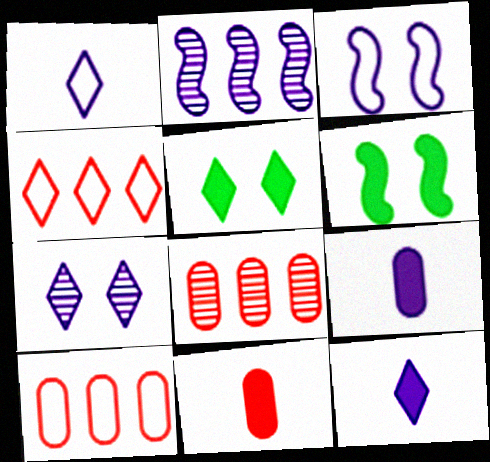[[1, 6, 8]]